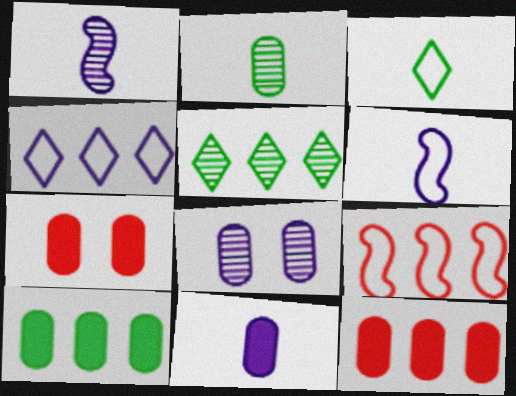[[5, 6, 7], 
[7, 10, 11]]